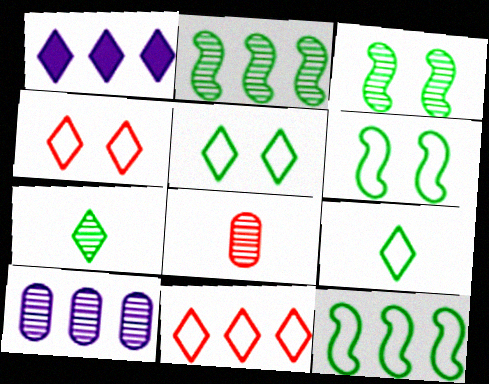[[1, 4, 7], 
[1, 6, 8]]